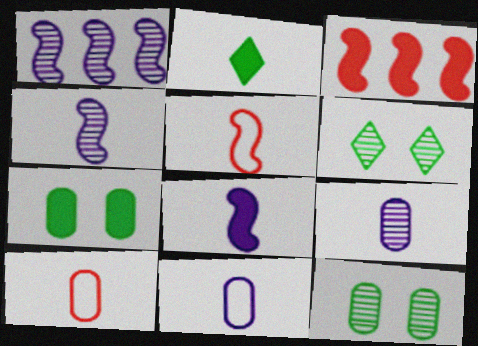[[2, 4, 10], 
[2, 5, 9], 
[3, 6, 11]]